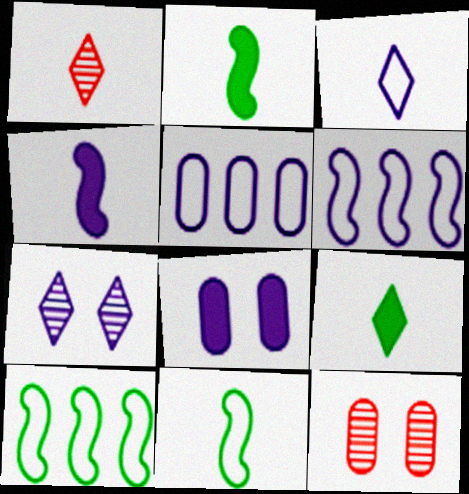[[1, 3, 9], 
[1, 8, 10], 
[4, 5, 7], 
[6, 9, 12]]